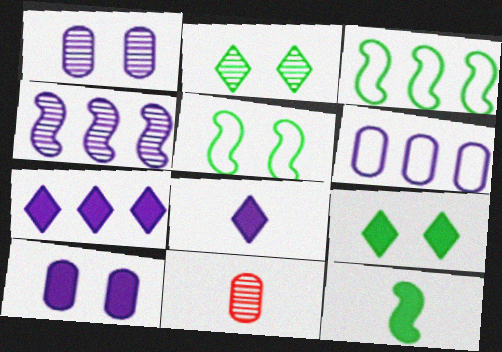[[2, 4, 11], 
[4, 6, 7], 
[5, 7, 11]]